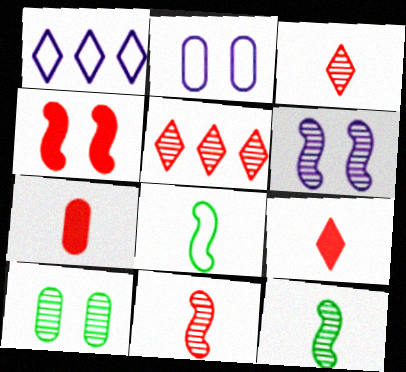[]